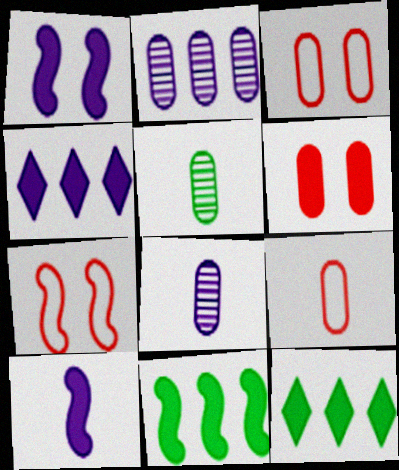[[4, 5, 7], 
[6, 10, 12], 
[7, 8, 12]]